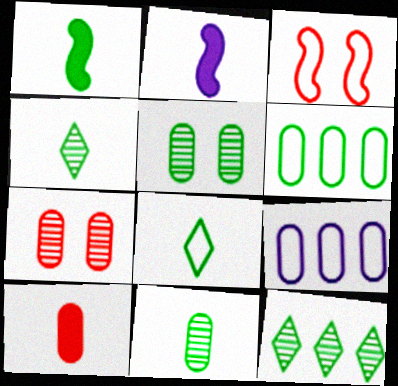[[1, 8, 11], 
[3, 8, 9], 
[5, 9, 10]]